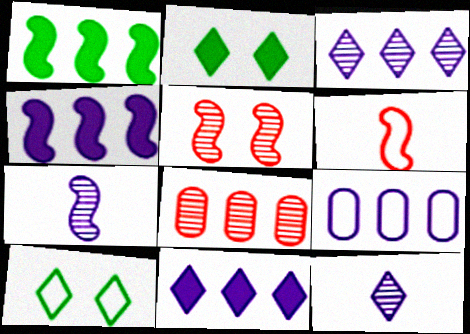[[3, 4, 9], 
[6, 9, 10]]